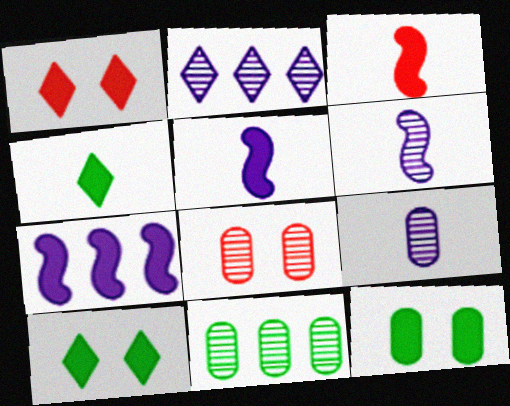[[8, 9, 11]]